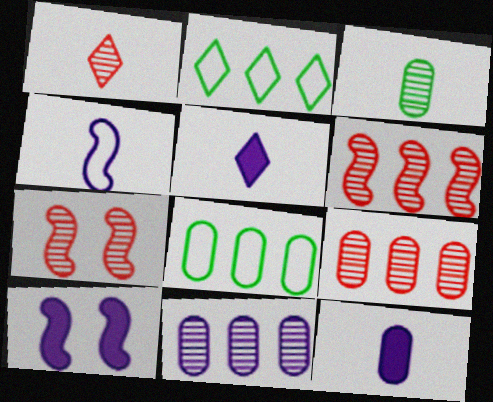[[1, 7, 9], 
[1, 8, 10], 
[2, 7, 12], 
[5, 7, 8]]